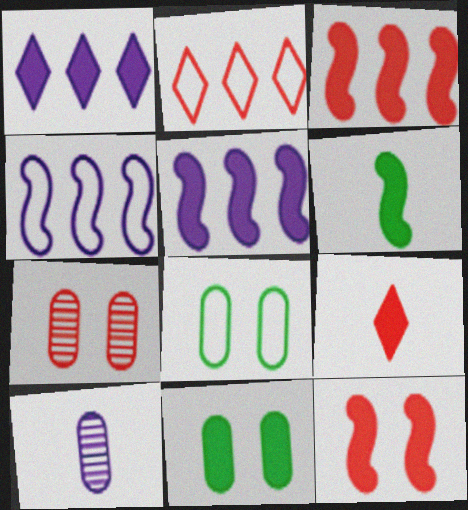[[5, 6, 12], 
[5, 9, 11]]